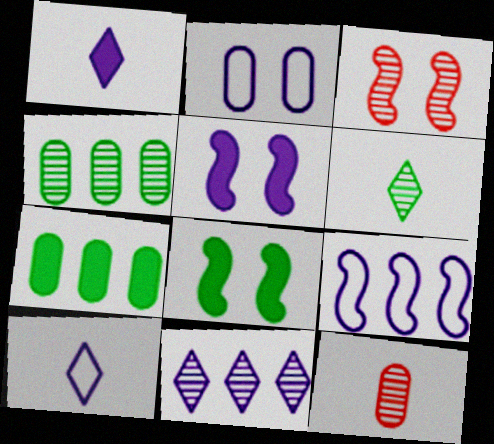[[2, 7, 12], 
[2, 9, 10], 
[3, 7, 10]]